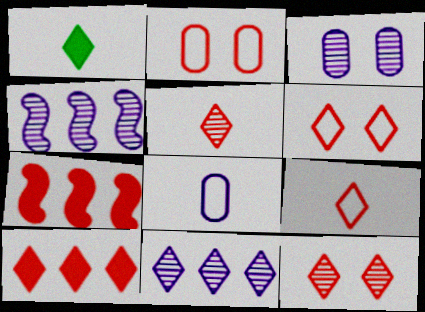[[1, 2, 4], 
[1, 6, 11], 
[2, 5, 7], 
[5, 6, 10], 
[9, 10, 12]]